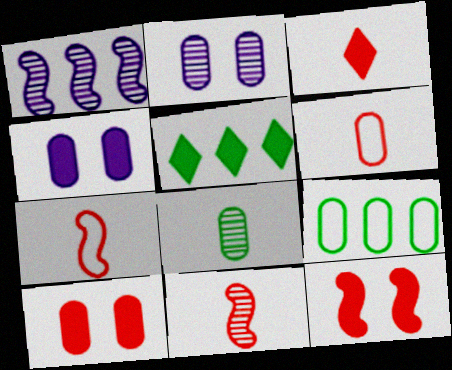[[2, 5, 7], 
[3, 6, 11]]